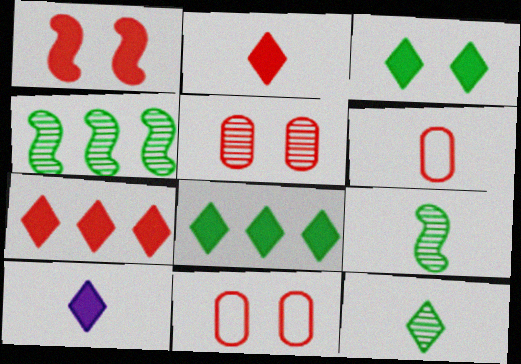[[3, 7, 10], 
[4, 10, 11], 
[6, 9, 10]]